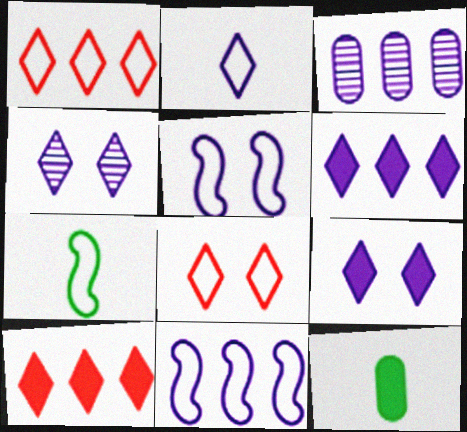[[2, 4, 6], 
[3, 6, 11]]